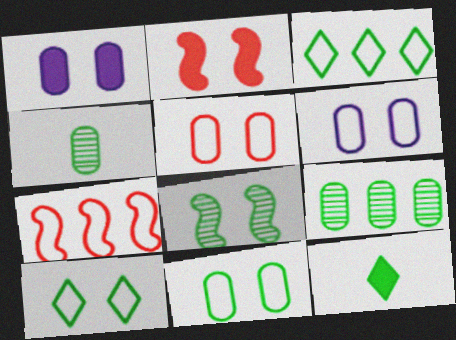[[5, 6, 11]]